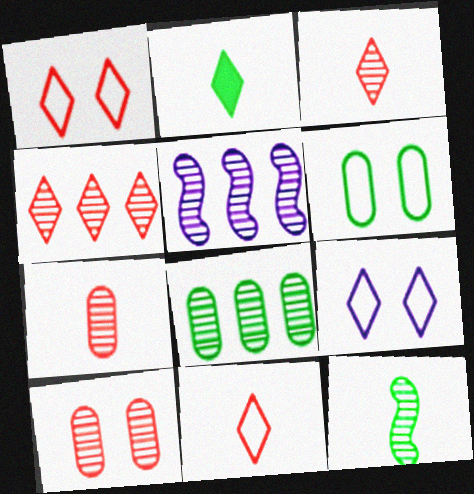[[2, 4, 9], 
[4, 5, 8]]